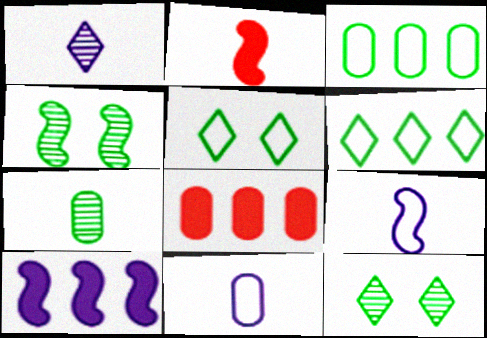[[8, 9, 12]]